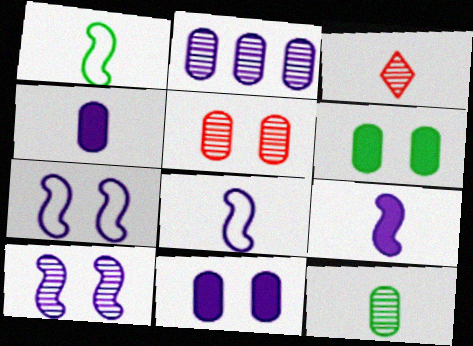[[1, 3, 4], 
[2, 5, 12]]